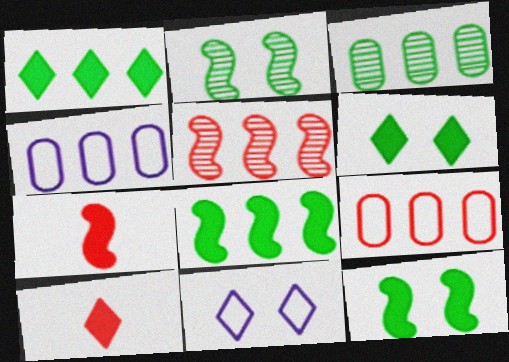[[1, 4, 5], 
[2, 4, 10], 
[3, 7, 11]]